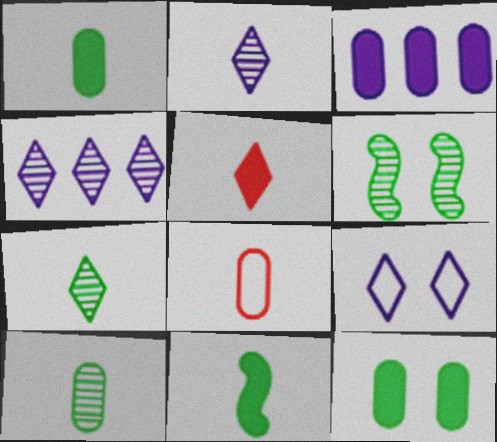[[2, 8, 11]]